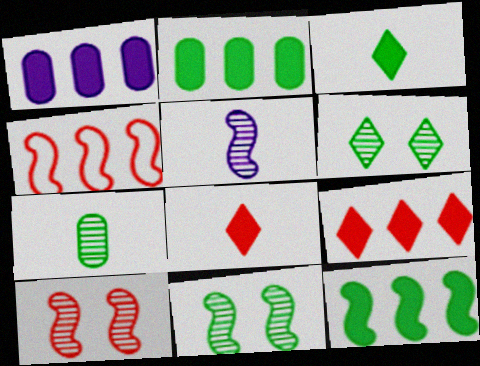[[1, 9, 12]]